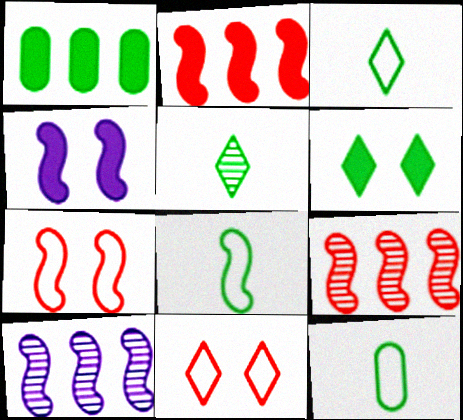[[3, 8, 12], 
[4, 8, 9]]